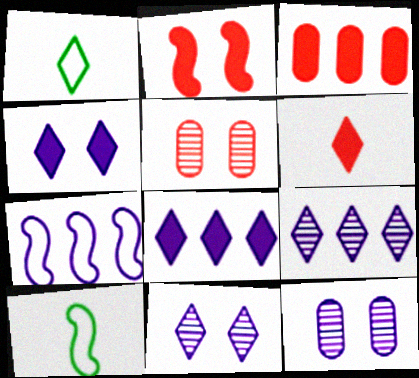[[2, 3, 6], 
[3, 10, 11], 
[5, 8, 10]]